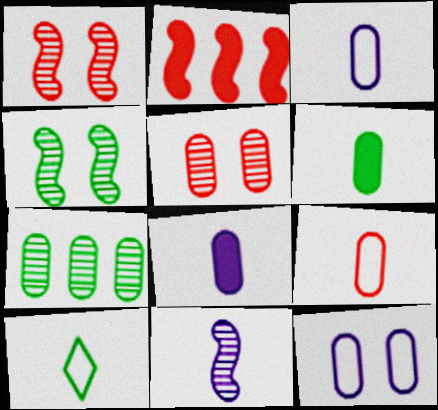[]